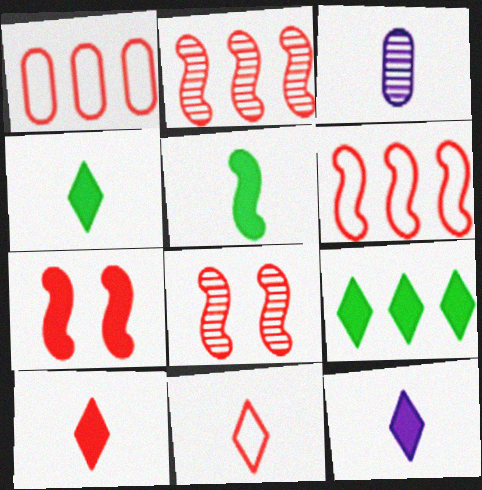[[1, 8, 10], 
[3, 5, 11], 
[4, 10, 12]]